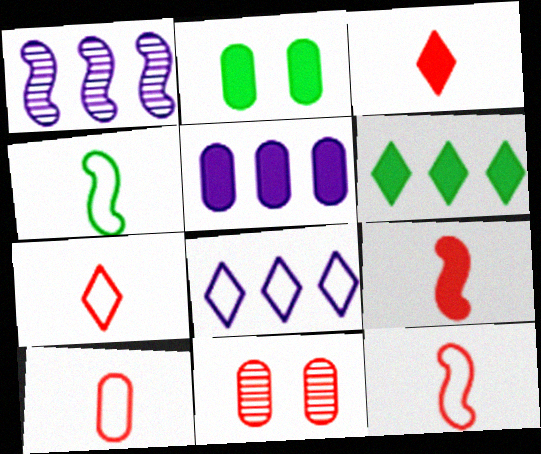[[1, 2, 7], 
[1, 5, 8], 
[7, 10, 12]]